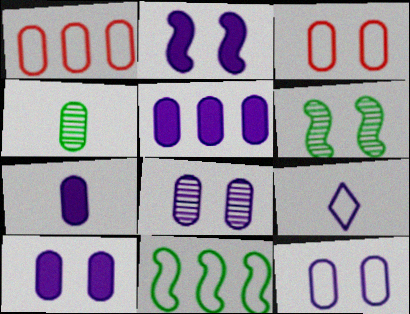[[1, 4, 10], 
[3, 4, 5], 
[3, 9, 11], 
[5, 7, 10], 
[8, 10, 12]]